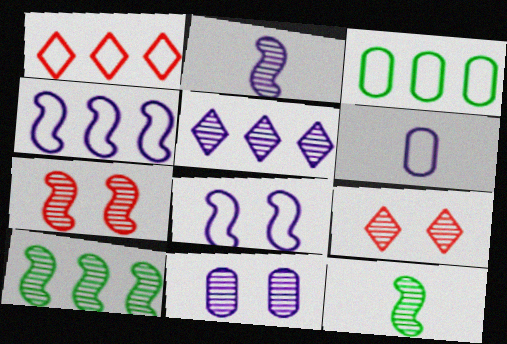[[1, 3, 4], 
[2, 5, 11], 
[2, 7, 10]]